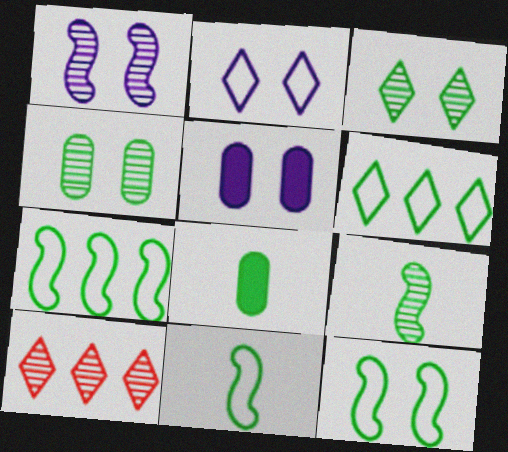[[1, 2, 5], 
[3, 7, 8], 
[5, 10, 11], 
[7, 11, 12]]